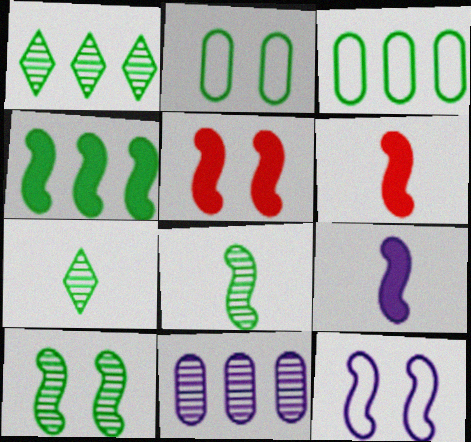[[1, 3, 4], 
[2, 4, 7], 
[4, 5, 9], 
[5, 10, 12]]